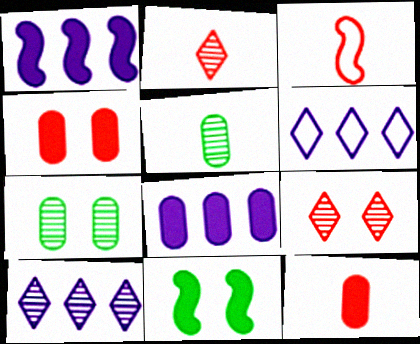[[2, 3, 12]]